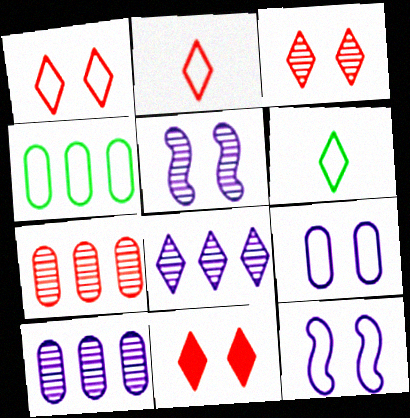[[1, 3, 11], 
[2, 4, 12], 
[6, 8, 11]]